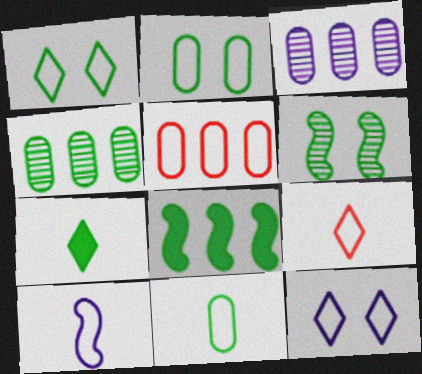[[1, 5, 10], 
[9, 10, 11]]